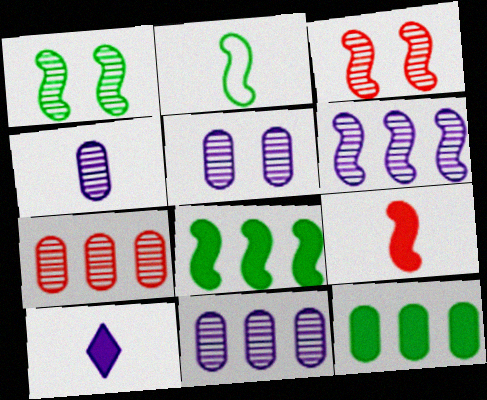[[1, 2, 8], 
[4, 5, 11]]